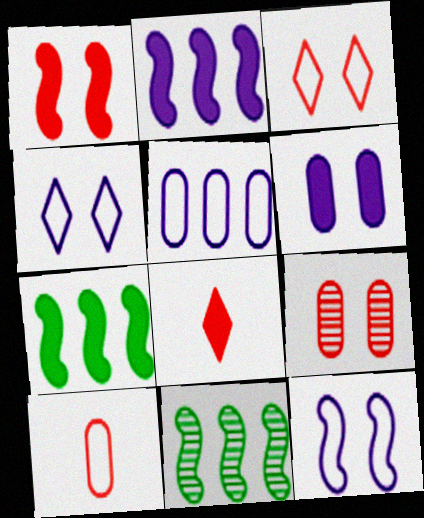[[1, 3, 9], 
[6, 7, 8]]